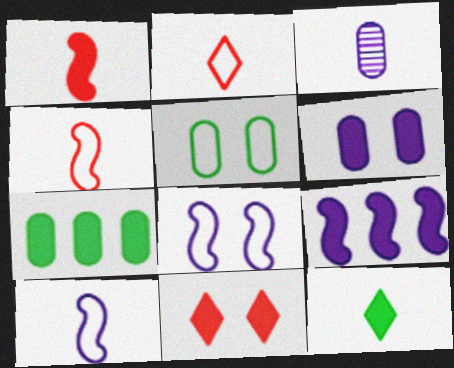[[3, 4, 12]]